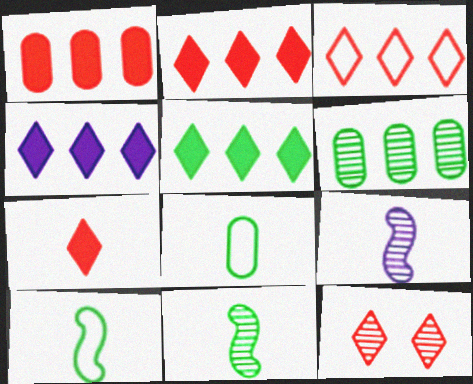[[2, 4, 5], 
[3, 7, 12], 
[6, 9, 12], 
[7, 8, 9]]